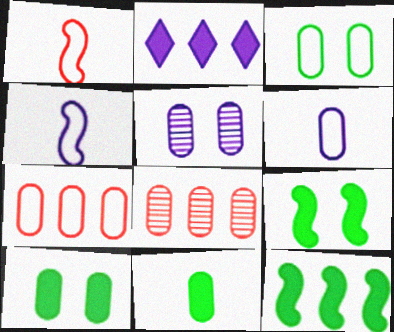[[2, 4, 5], 
[3, 6, 7], 
[5, 7, 11], 
[6, 8, 10]]